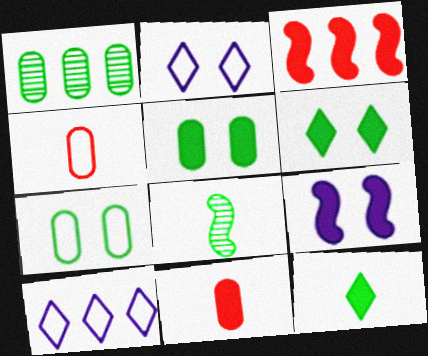[[1, 3, 10]]